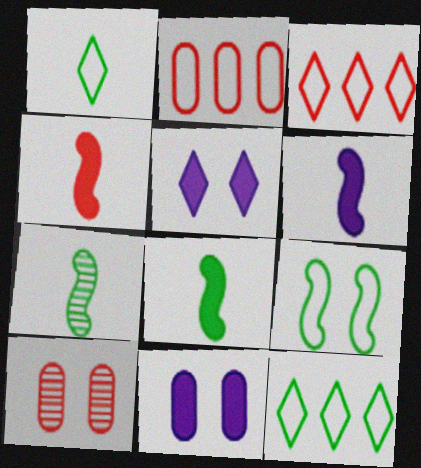[[2, 5, 7], 
[3, 4, 10], 
[3, 7, 11], 
[4, 6, 8], 
[5, 9, 10], 
[6, 10, 12]]